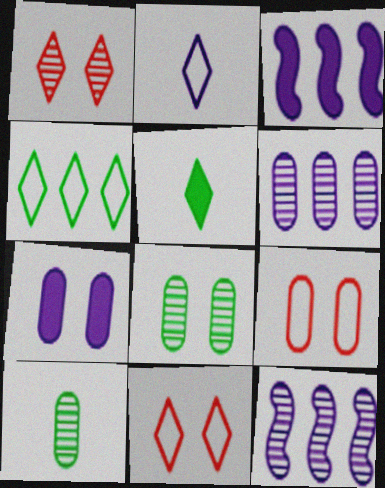[[1, 10, 12], 
[2, 4, 11], 
[2, 7, 12], 
[3, 10, 11], 
[5, 9, 12], 
[7, 8, 9]]